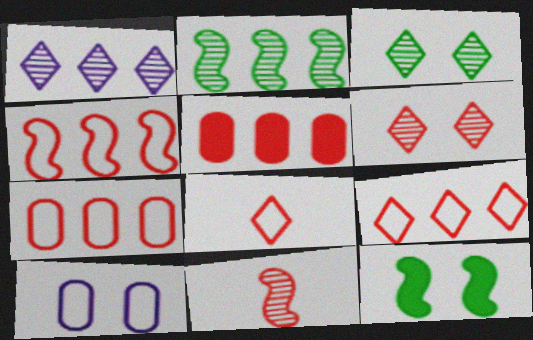[[4, 7, 9], 
[6, 10, 12]]